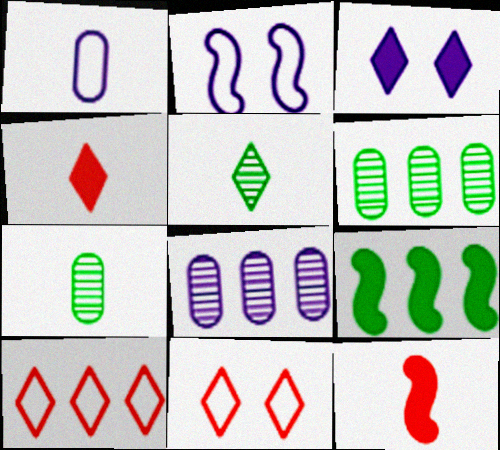[[1, 5, 12], 
[2, 4, 6], 
[3, 5, 10], 
[8, 9, 10]]